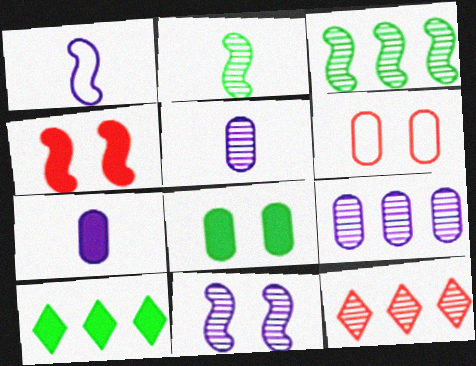[[1, 3, 4], 
[1, 8, 12], 
[3, 9, 12], 
[4, 7, 10]]